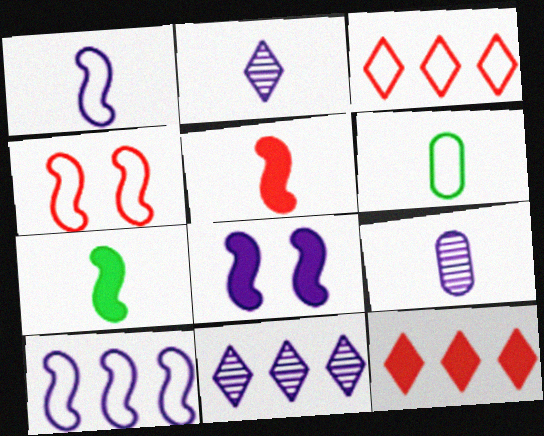[[2, 5, 6]]